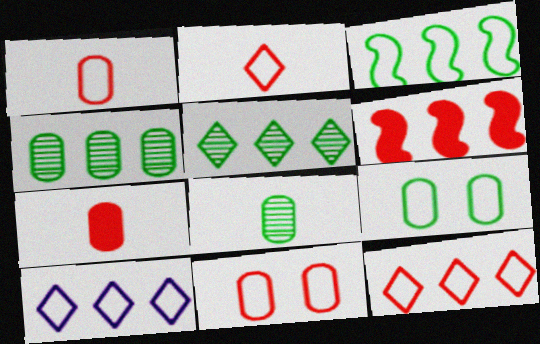[[4, 6, 10]]